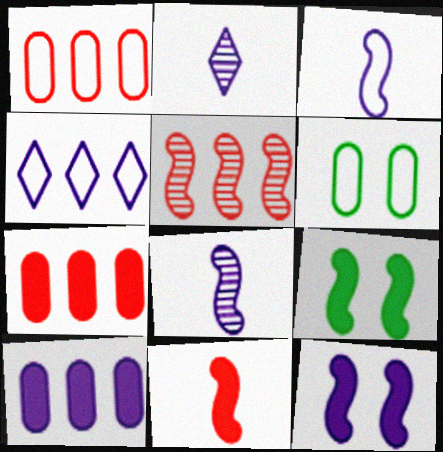[[1, 2, 9], 
[3, 5, 9]]